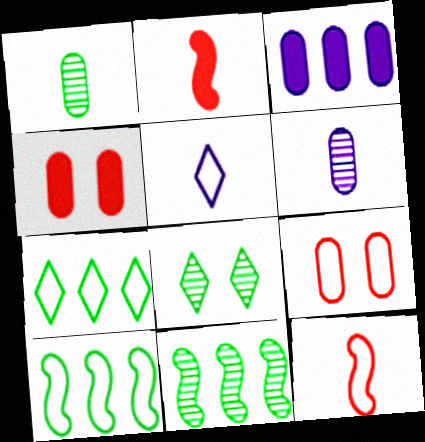[[1, 2, 5], 
[1, 3, 9], 
[1, 8, 11], 
[3, 8, 12], 
[4, 5, 11], 
[5, 9, 10]]